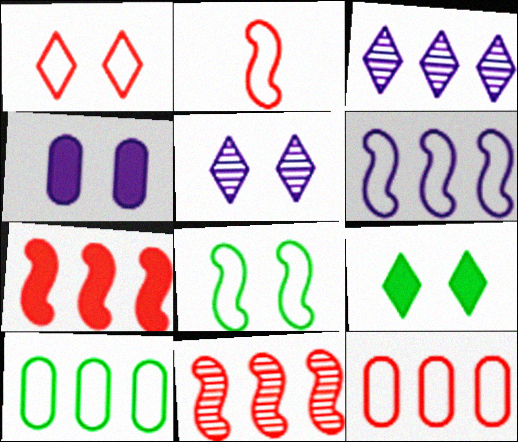[[1, 2, 12], 
[1, 5, 9], 
[2, 6, 8], 
[3, 7, 10]]